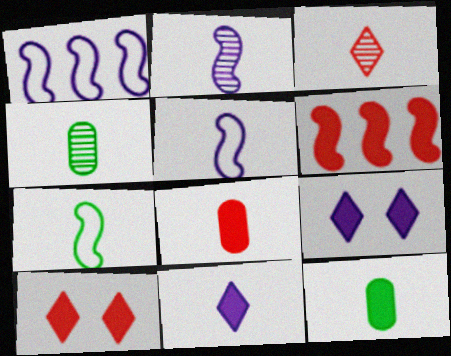[[1, 4, 10], 
[2, 3, 4], 
[3, 5, 12], 
[6, 8, 10], 
[6, 9, 12]]